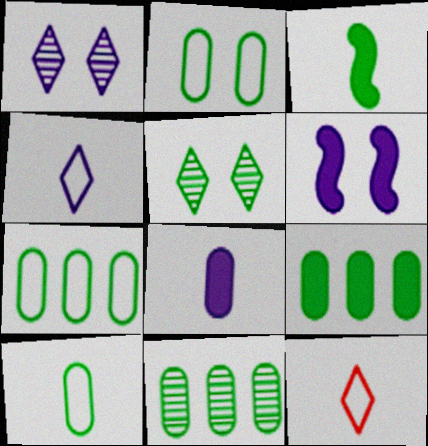[[2, 7, 10], 
[3, 5, 7], 
[6, 11, 12], 
[7, 9, 11]]